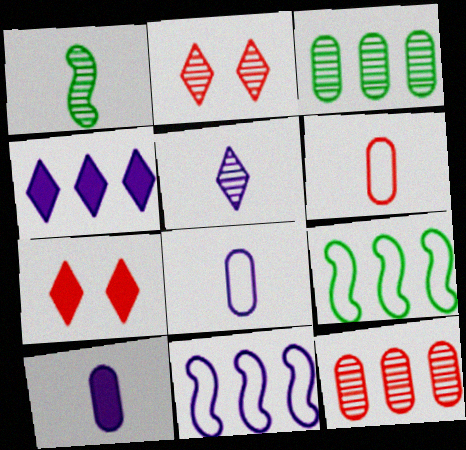[[2, 9, 10], 
[4, 9, 12]]